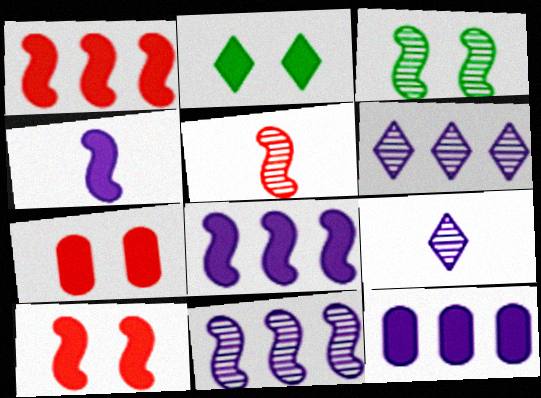[[3, 5, 11]]